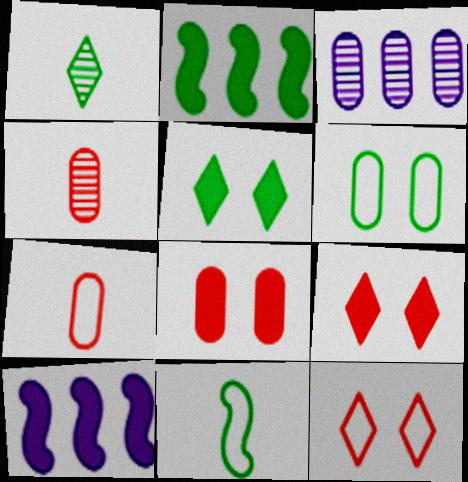[[1, 2, 6], 
[3, 9, 11]]